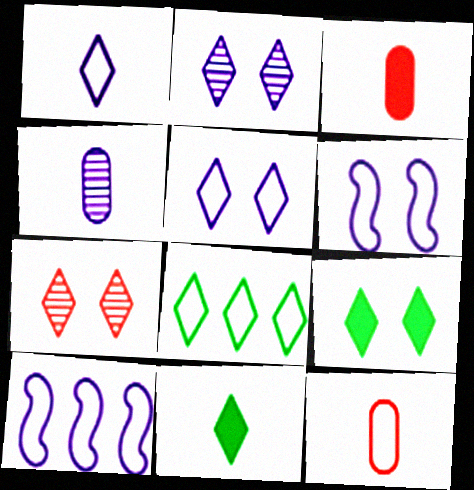[[5, 7, 9], 
[6, 8, 12]]